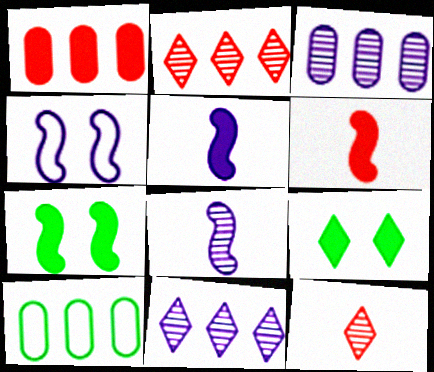[[1, 3, 10], 
[1, 5, 9]]